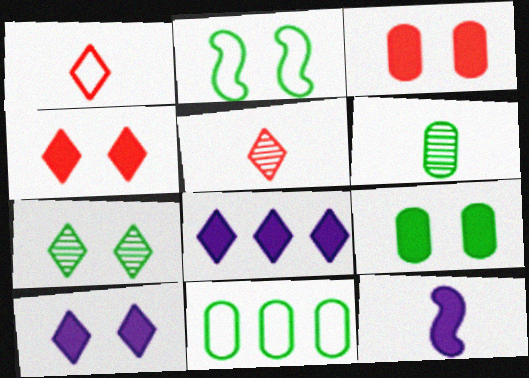[[1, 6, 12], 
[1, 7, 8], 
[2, 7, 9], 
[6, 9, 11]]